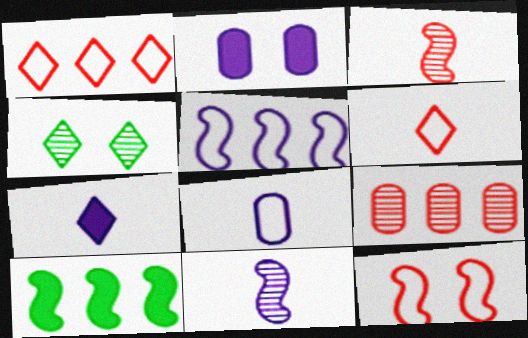[[1, 4, 7], 
[2, 4, 12], 
[4, 9, 11], 
[7, 8, 11], 
[10, 11, 12]]